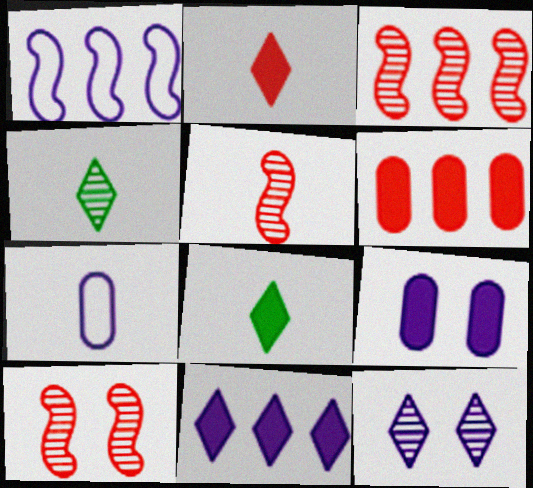[[3, 5, 10], 
[5, 7, 8]]